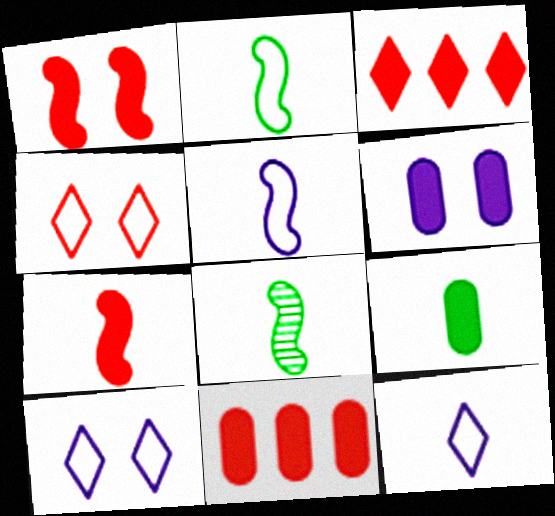[[5, 7, 8], 
[6, 9, 11], 
[8, 10, 11]]